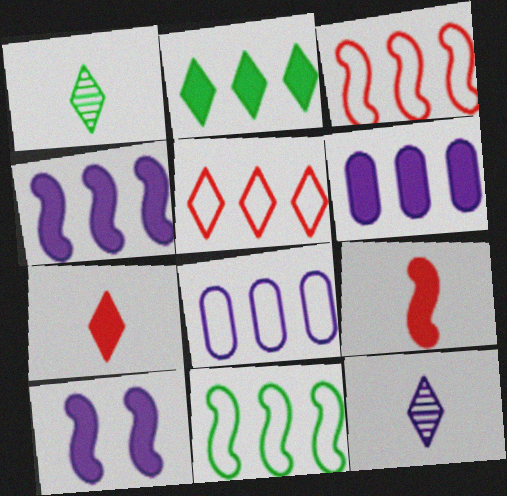[[5, 8, 11], 
[8, 10, 12]]